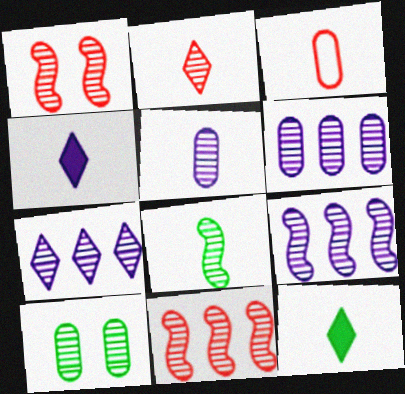[[1, 8, 9], 
[2, 5, 8], 
[2, 9, 10], 
[3, 4, 8], 
[6, 7, 9]]